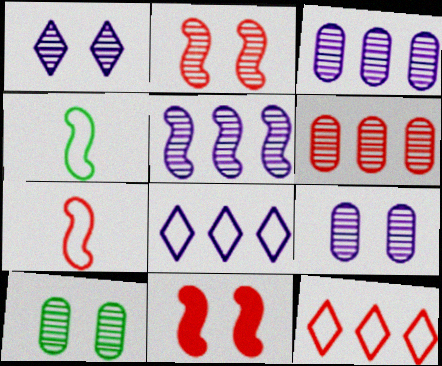[[1, 2, 10], 
[4, 5, 11]]